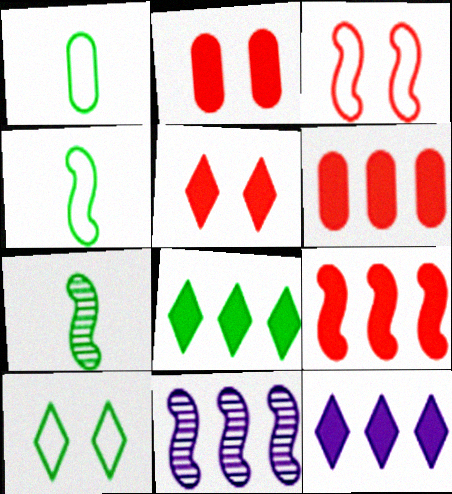[[1, 5, 11]]